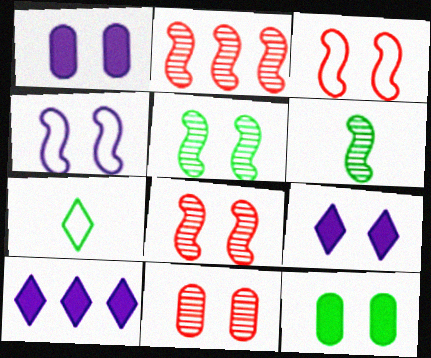[[1, 2, 7]]